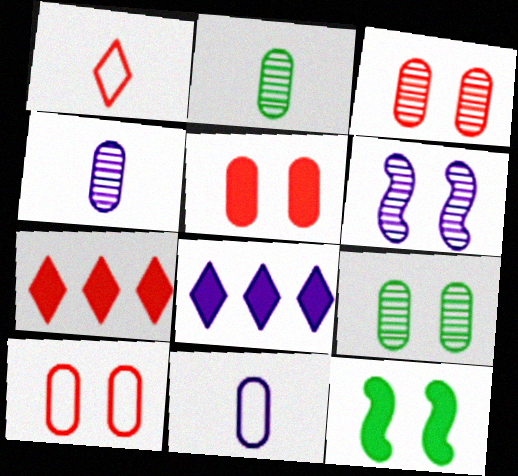[[3, 5, 10], 
[6, 8, 11]]